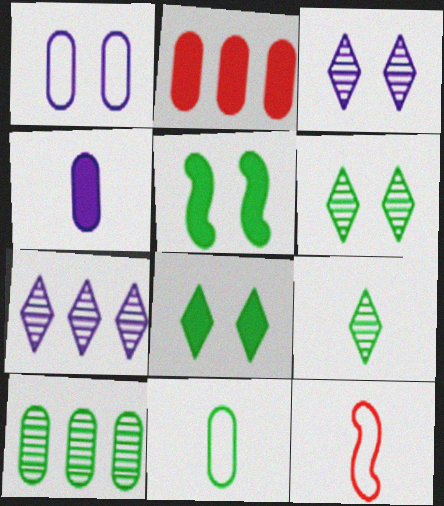[[4, 9, 12]]